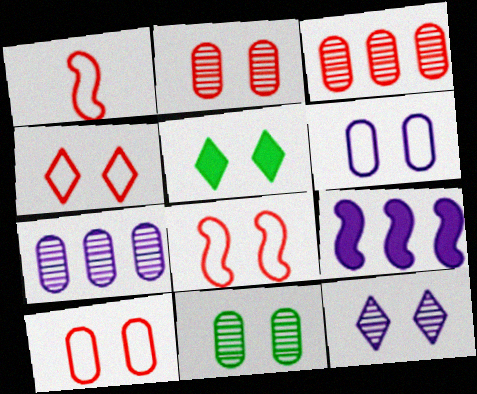[[1, 5, 7], 
[4, 5, 12], 
[4, 8, 10]]